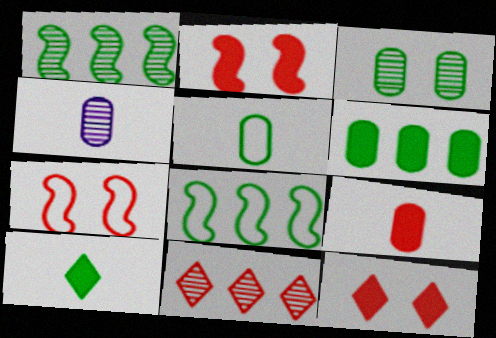[[3, 5, 6], 
[3, 8, 10], 
[4, 5, 9], 
[4, 8, 12], 
[7, 9, 11]]